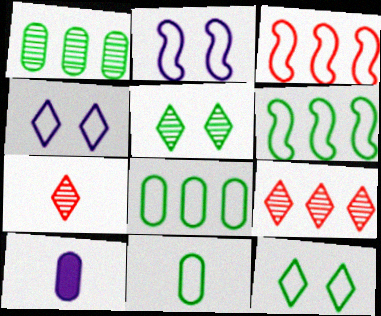[[3, 4, 11], 
[3, 5, 10], 
[6, 11, 12]]